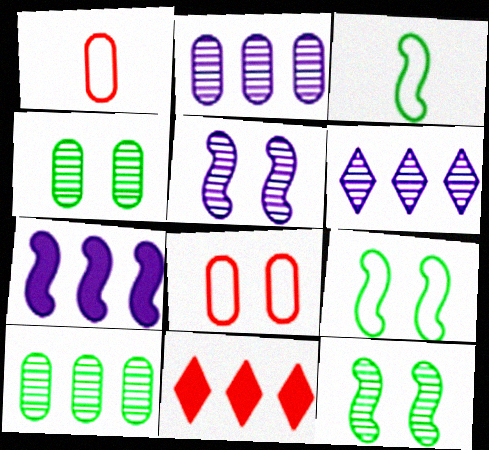[]